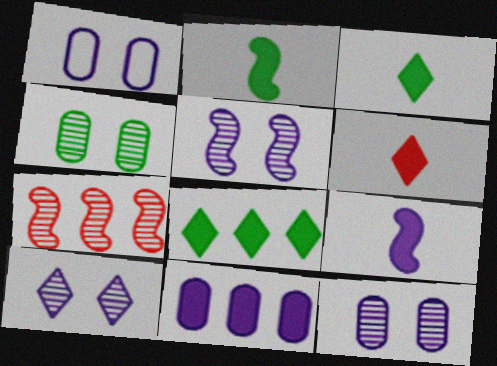[[1, 3, 7], 
[5, 10, 12]]